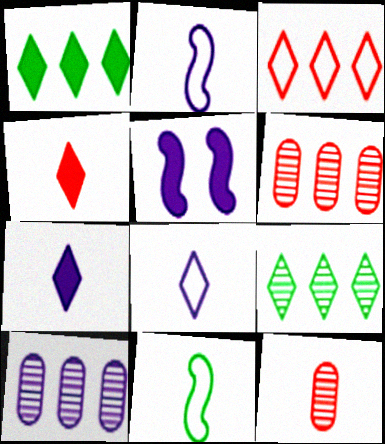[[5, 8, 10], 
[7, 11, 12]]